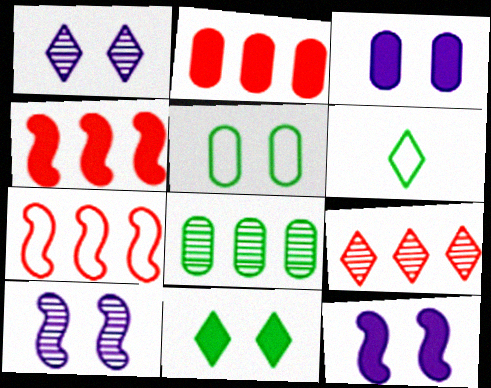[[2, 6, 10], 
[2, 7, 9]]